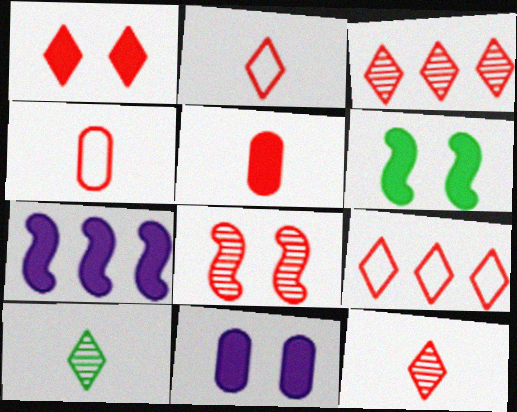[[1, 2, 3], 
[1, 6, 11], 
[1, 9, 12], 
[5, 8, 9]]